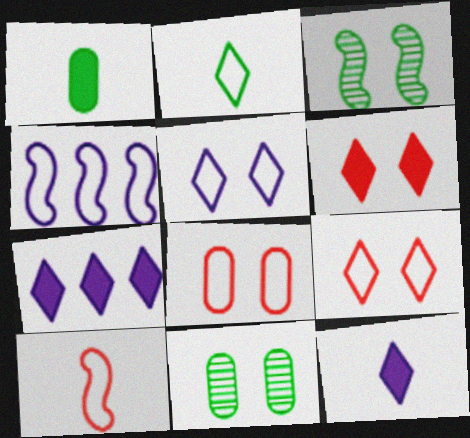[[2, 4, 8], 
[7, 10, 11]]